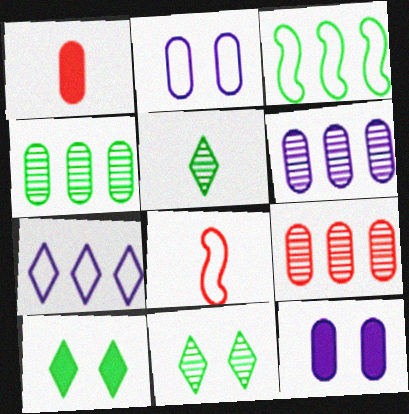[[1, 2, 4], 
[4, 6, 9], 
[6, 8, 10]]